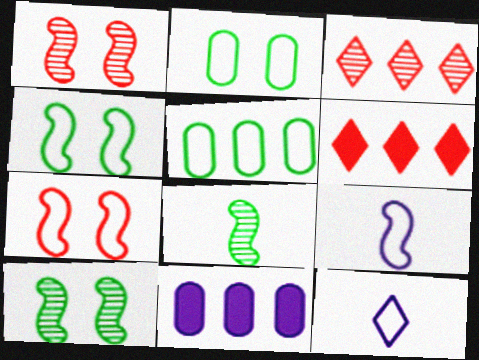[[5, 7, 12]]